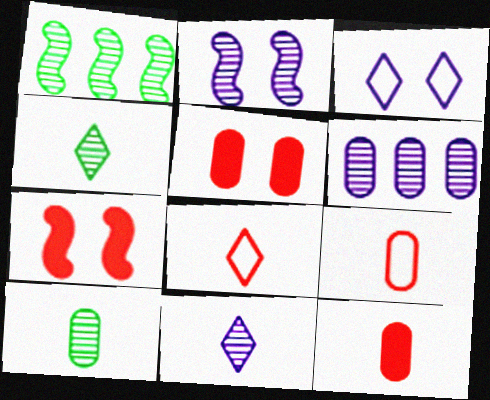[[1, 3, 12], 
[2, 6, 11]]